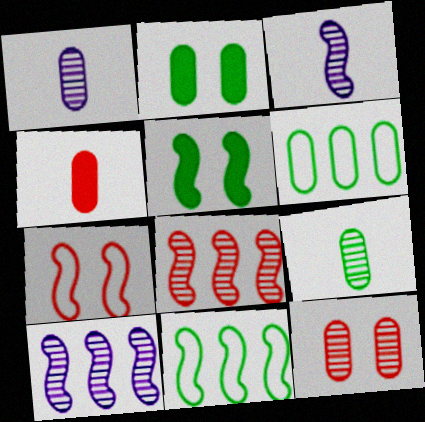[[2, 6, 9]]